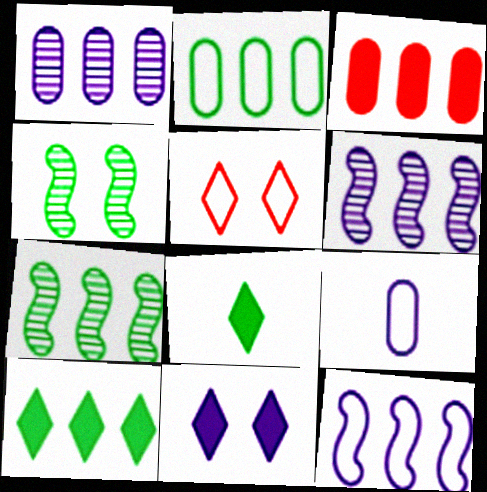[[1, 2, 3], 
[2, 4, 8], 
[2, 7, 10], 
[6, 9, 11]]